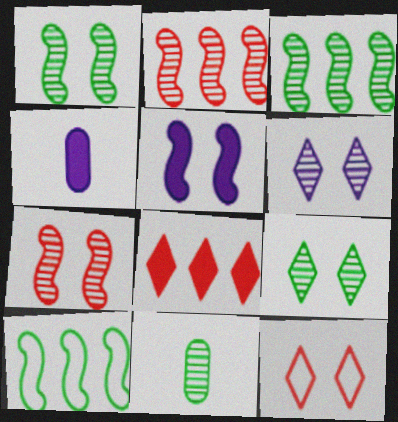[[2, 6, 11], 
[3, 4, 12], 
[3, 9, 11]]